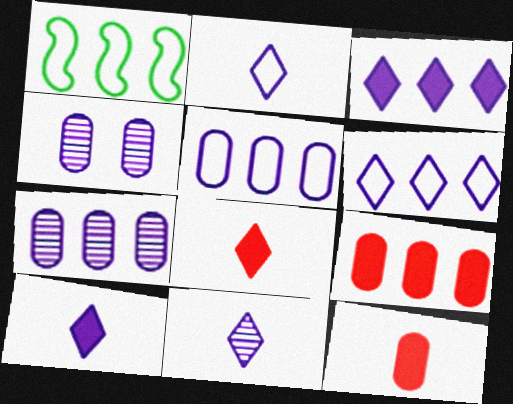[[1, 4, 8], 
[2, 10, 11]]